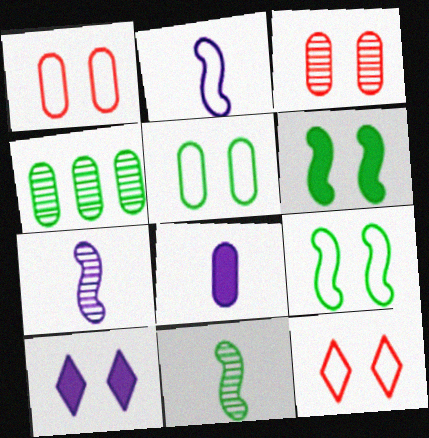[[1, 4, 8], 
[3, 9, 10]]